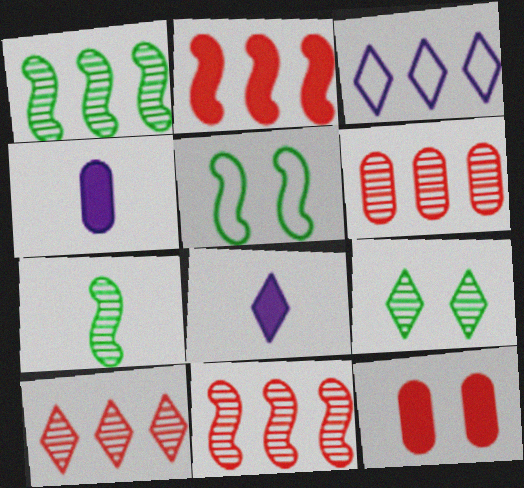[[3, 7, 12], 
[4, 5, 10], 
[5, 6, 8], 
[6, 10, 11]]